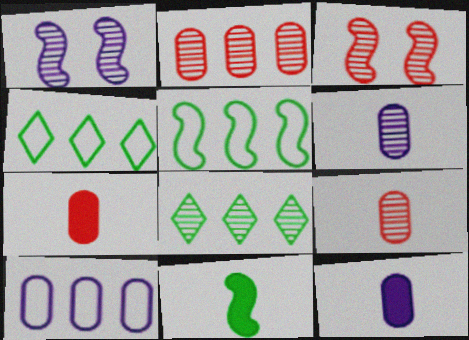[[1, 4, 7], 
[1, 8, 9], 
[3, 4, 12], 
[3, 6, 8]]